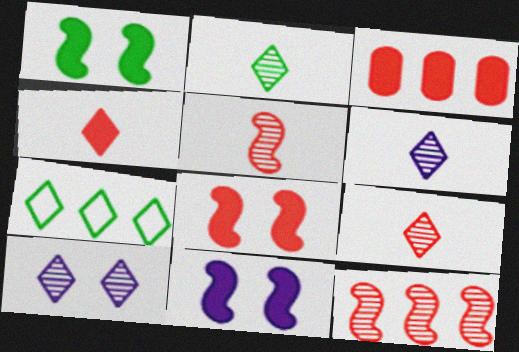[[1, 8, 11], 
[2, 6, 9], 
[3, 4, 8], 
[4, 7, 10]]